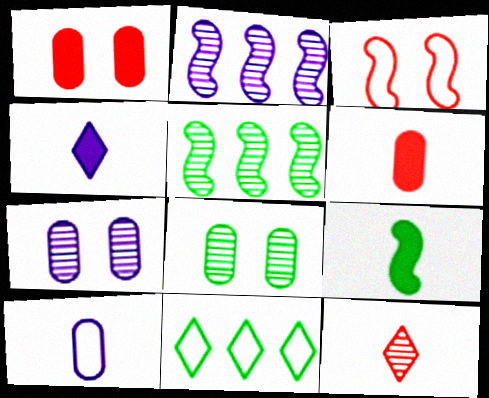[[2, 3, 9], 
[2, 8, 12], 
[3, 10, 11], 
[4, 6, 9], 
[5, 7, 12], 
[8, 9, 11], 
[9, 10, 12]]